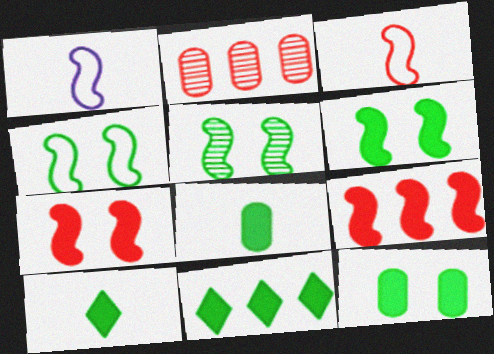[[1, 5, 9], 
[4, 5, 6], 
[6, 8, 11]]